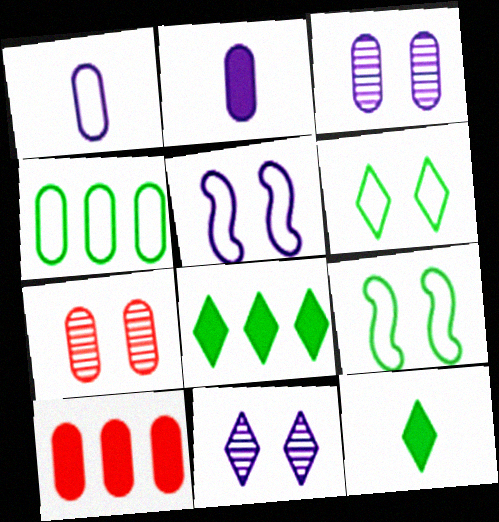[[2, 4, 7]]